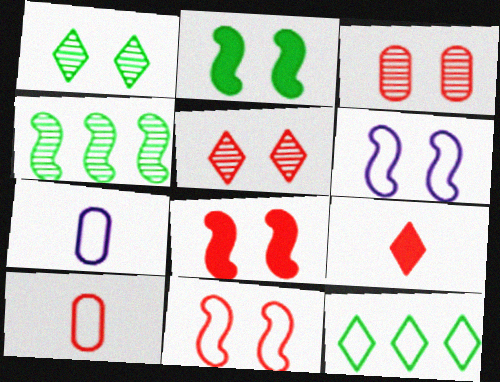[[6, 10, 12], 
[7, 11, 12]]